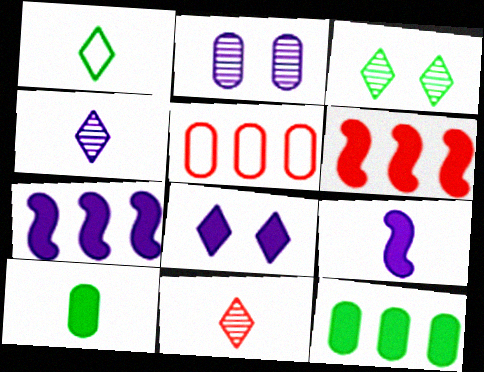[[1, 2, 6], 
[2, 5, 10], 
[3, 5, 9], 
[6, 8, 10]]